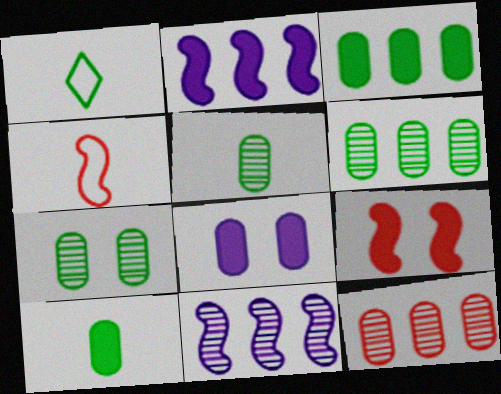[[5, 6, 7]]